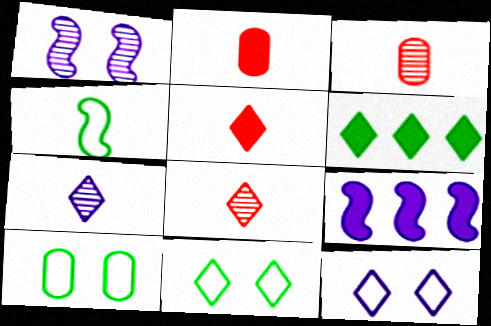[[2, 4, 7], 
[3, 9, 11], 
[6, 8, 12], 
[8, 9, 10]]